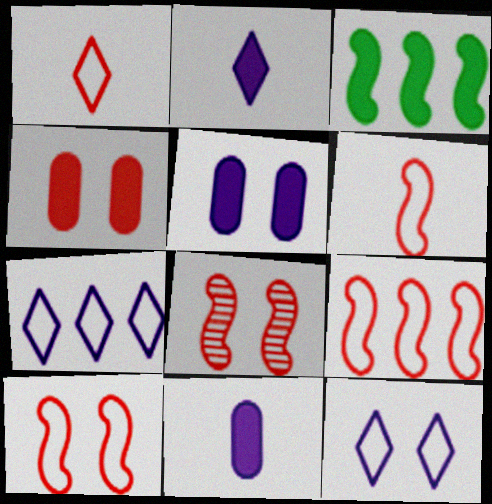[[2, 3, 4], 
[6, 9, 10]]